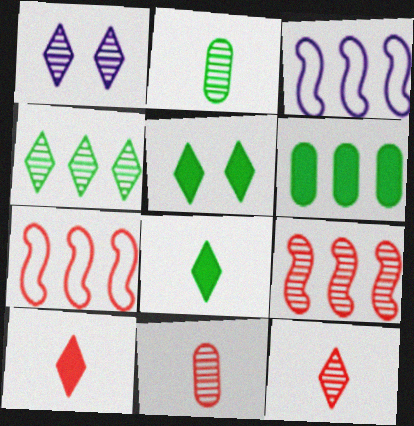[[1, 2, 9], 
[1, 4, 12], 
[3, 5, 11]]